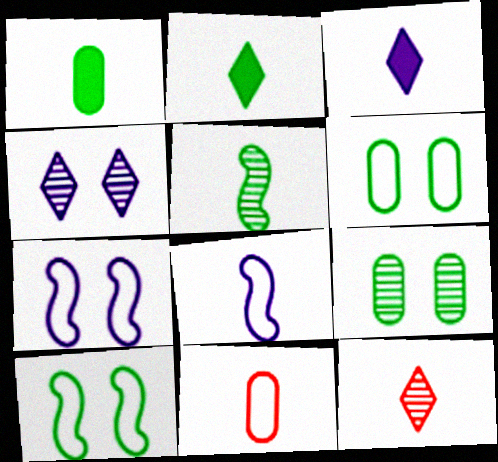[[1, 8, 12], 
[3, 5, 11]]